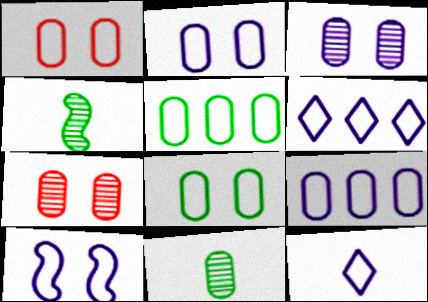[[1, 2, 8], 
[9, 10, 12]]